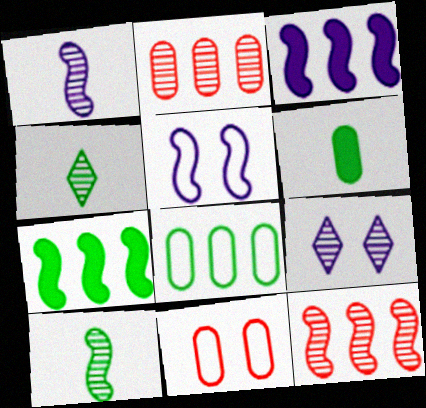[[1, 3, 5], 
[2, 9, 10], 
[3, 4, 11]]